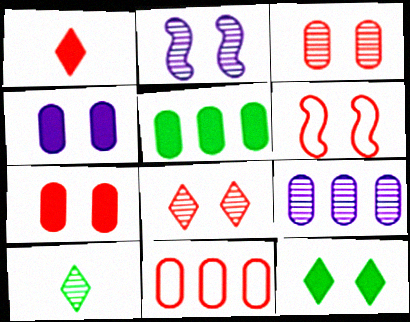[[5, 9, 11], 
[6, 7, 8]]